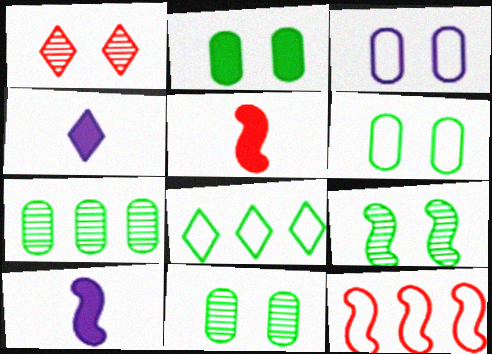[[1, 4, 8], 
[2, 6, 11], 
[4, 11, 12], 
[9, 10, 12]]